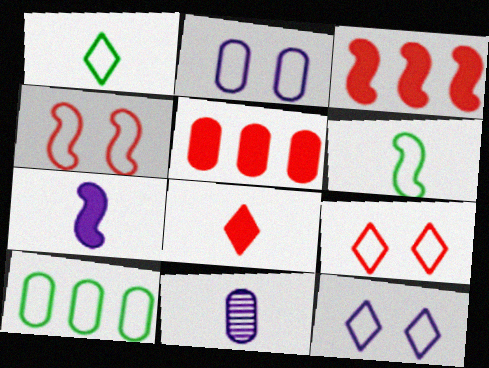[[6, 8, 11]]